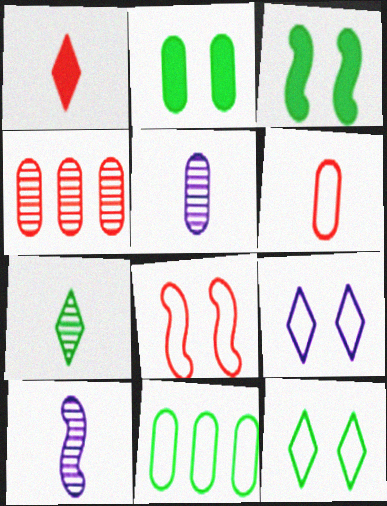[[1, 4, 8], 
[3, 7, 11]]